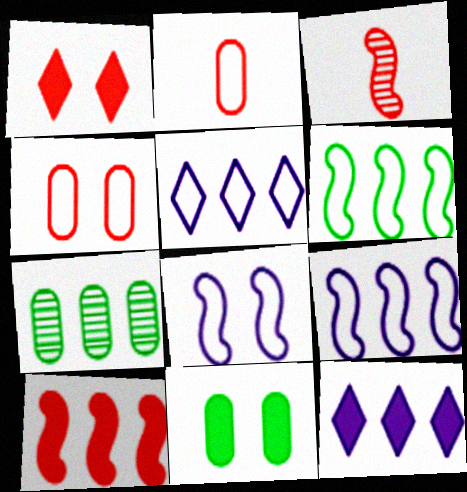[[3, 5, 11], 
[5, 7, 10]]